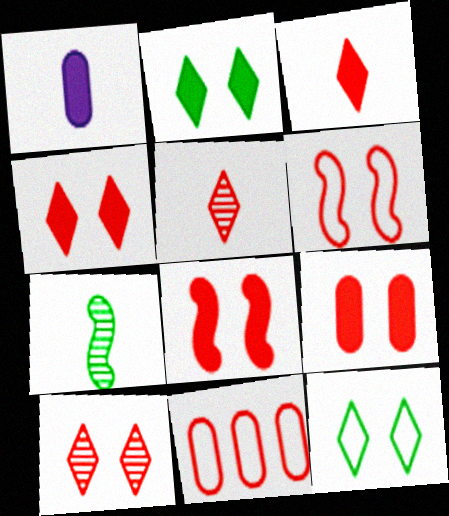[[4, 8, 9], 
[5, 8, 11], 
[6, 9, 10]]